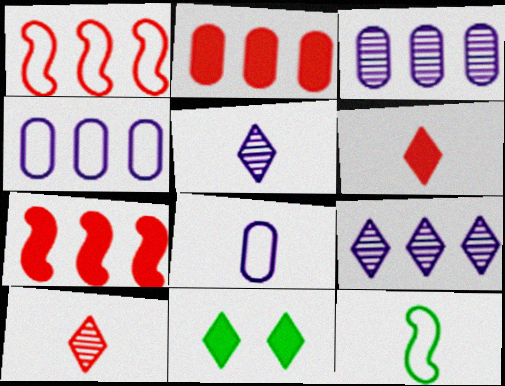[]